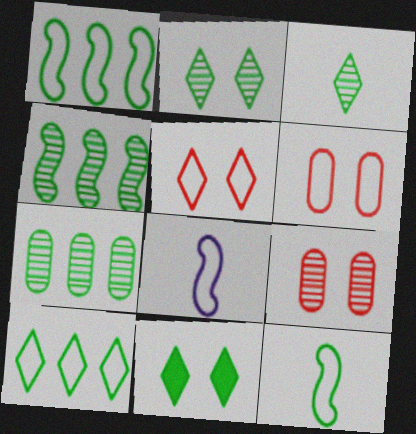[[3, 10, 11], 
[6, 8, 10], 
[7, 11, 12]]